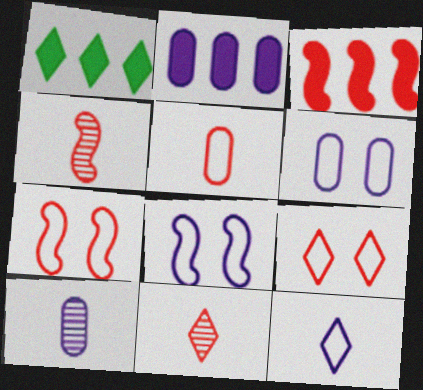[[1, 2, 3], 
[1, 4, 6], 
[1, 7, 10], 
[2, 6, 10], 
[3, 4, 7]]